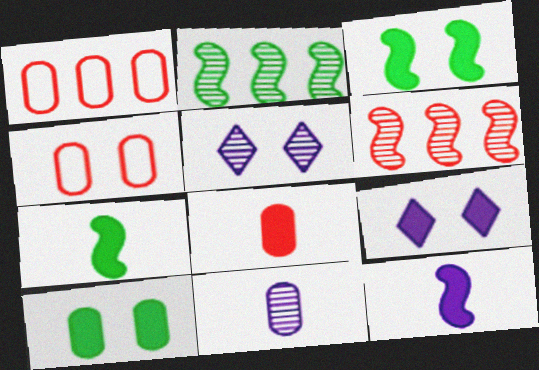[[1, 5, 7], 
[1, 10, 11], 
[3, 4, 5]]